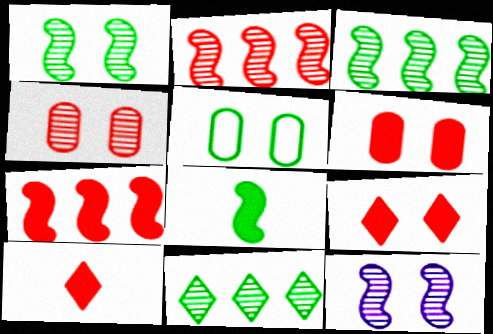[[5, 8, 11], 
[5, 9, 12], 
[6, 7, 10]]